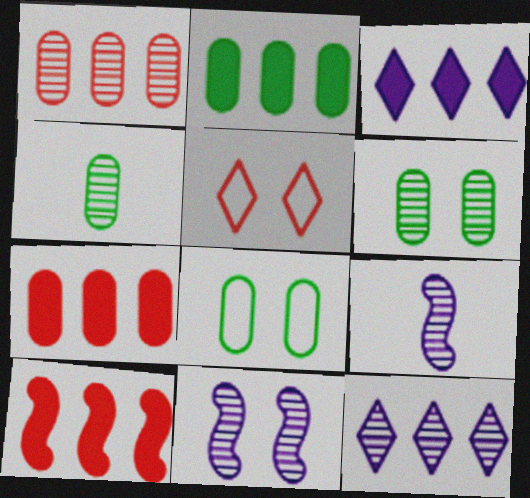[[2, 3, 10], 
[2, 4, 8], 
[2, 5, 9]]